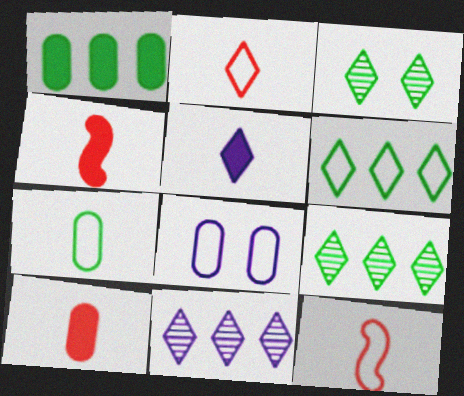[[4, 8, 9], 
[6, 8, 12]]